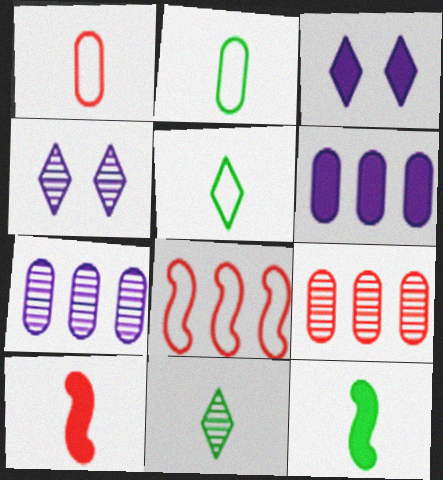[[2, 11, 12]]